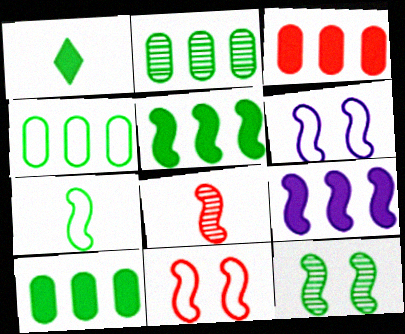[[1, 4, 12], 
[2, 4, 10], 
[5, 6, 8], 
[5, 7, 12]]